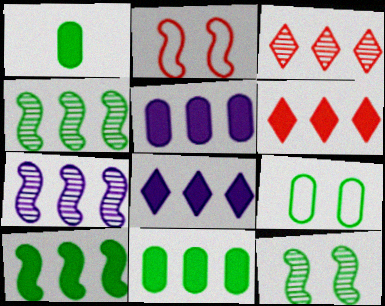[[5, 6, 10]]